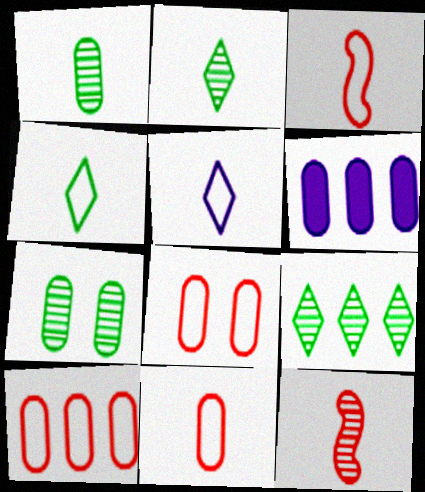[[1, 6, 8], 
[6, 7, 11], 
[8, 10, 11]]